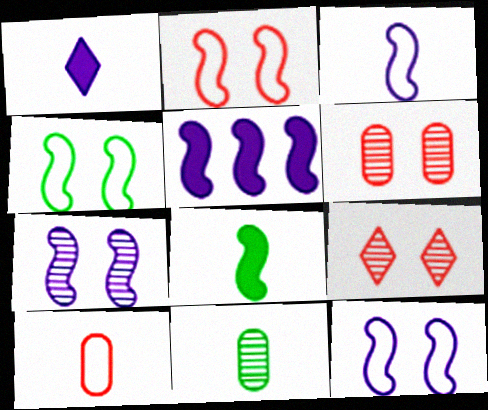[[2, 4, 12], 
[3, 5, 7]]